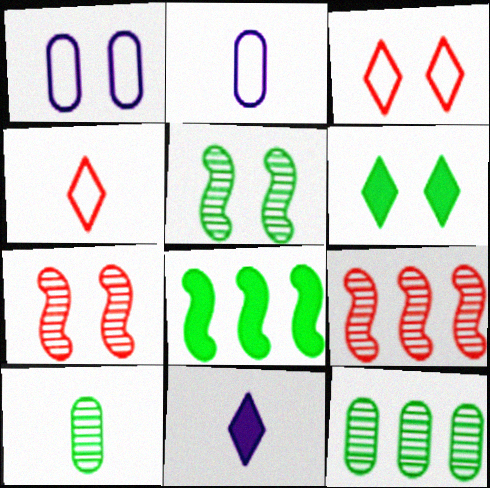[[1, 6, 7], 
[2, 6, 9]]